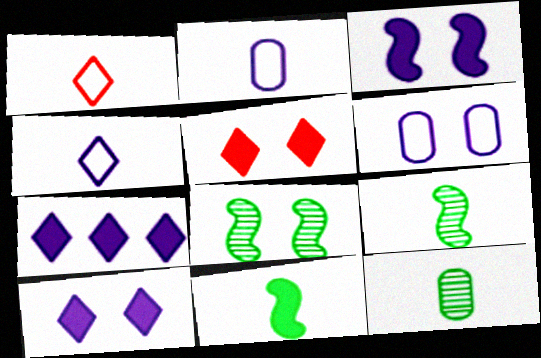[[5, 6, 8]]